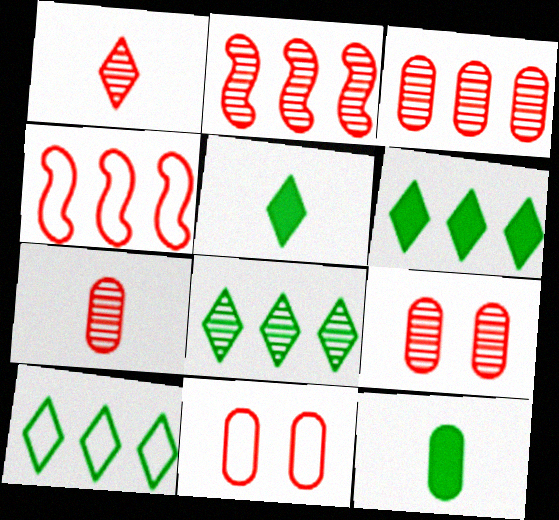[[1, 2, 9], 
[3, 7, 9], 
[6, 8, 10]]